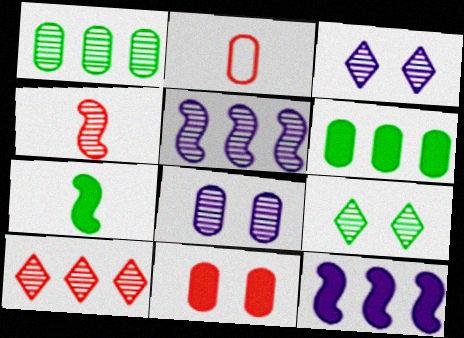[[1, 3, 4], 
[1, 5, 10], 
[2, 6, 8], 
[2, 9, 12]]